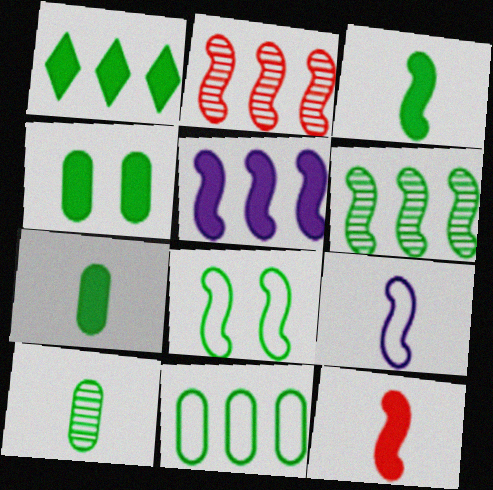[[1, 3, 4], 
[1, 6, 11], 
[1, 8, 10], 
[3, 6, 8], 
[4, 10, 11]]